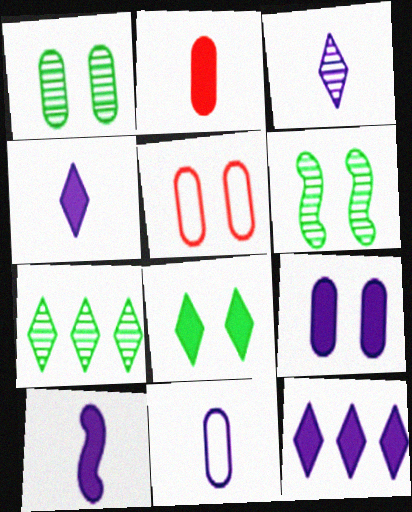[[1, 5, 9], 
[3, 10, 11], 
[5, 7, 10], 
[9, 10, 12]]